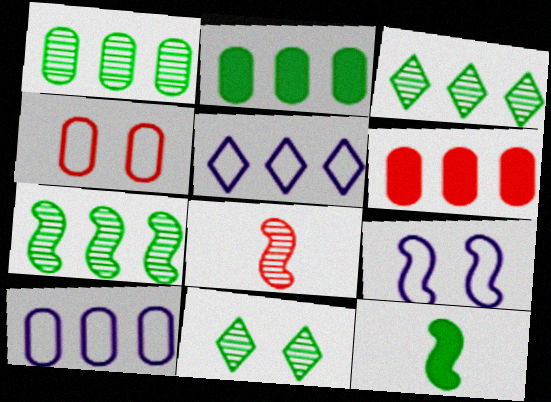[[1, 3, 7], 
[1, 6, 10], 
[5, 6, 7]]